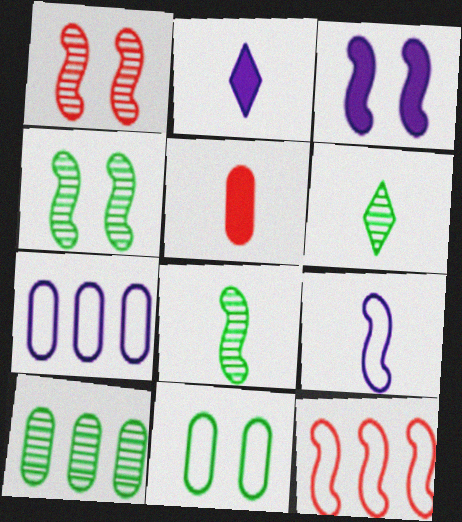[[3, 8, 12], 
[4, 6, 10], 
[5, 6, 9]]